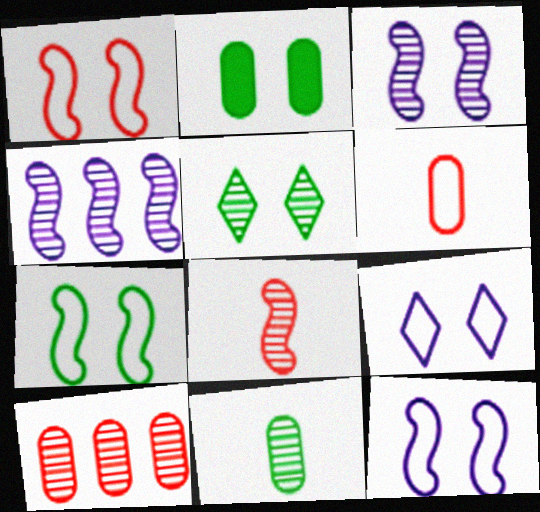[[1, 7, 12], 
[2, 5, 7]]